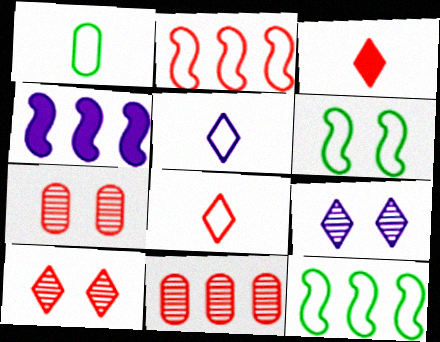[[1, 4, 10], 
[2, 3, 7]]